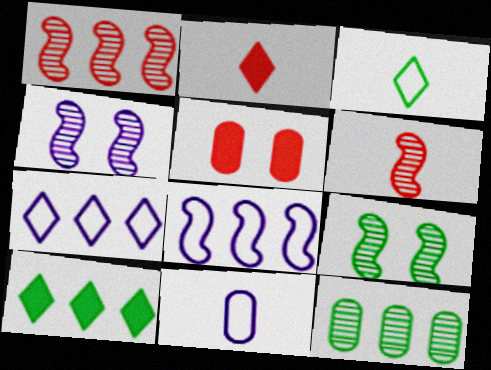[[5, 11, 12]]